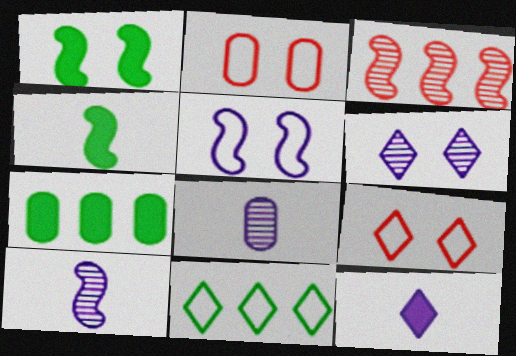[[1, 2, 6], 
[2, 7, 8], 
[3, 4, 5], 
[7, 9, 10]]